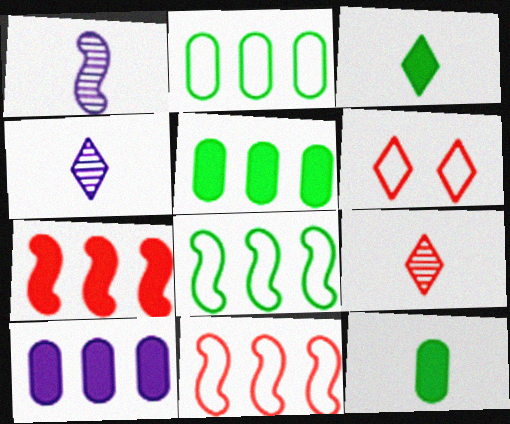[[1, 5, 6]]